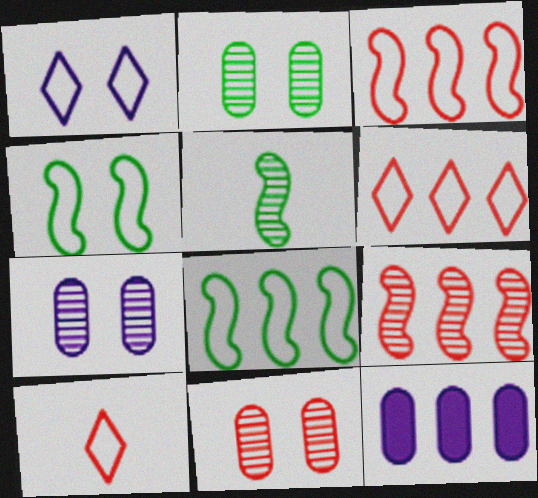[[2, 7, 11]]